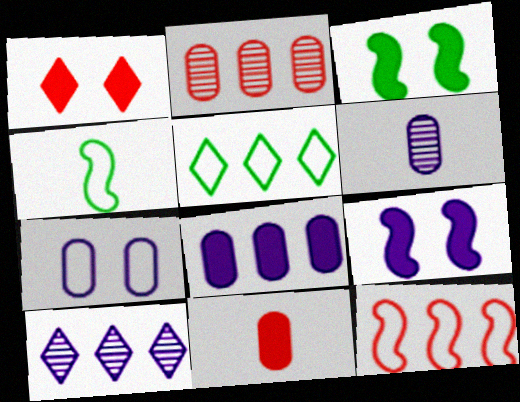[[6, 7, 8]]